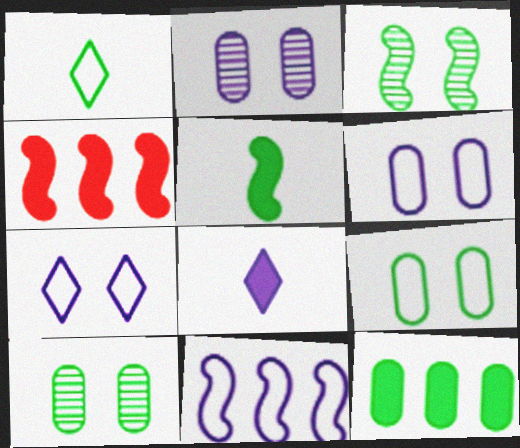[[1, 2, 4], 
[1, 3, 12], 
[2, 8, 11]]